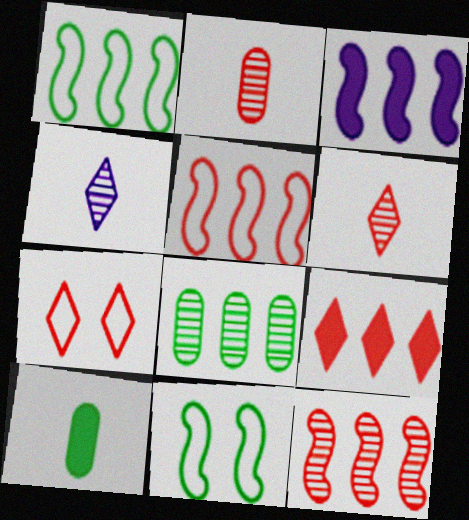[[1, 3, 12], 
[6, 7, 9]]